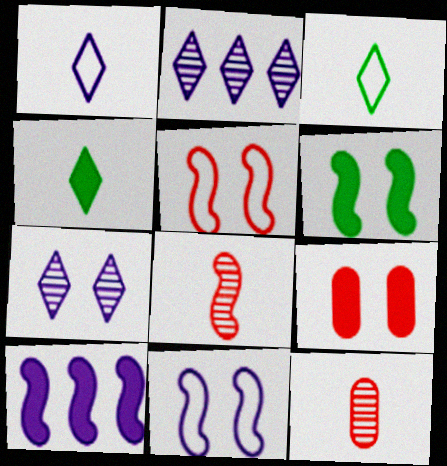[[4, 9, 10]]